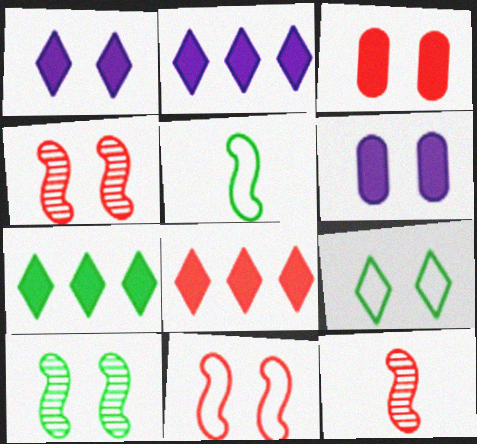[[2, 7, 8], 
[4, 6, 9]]